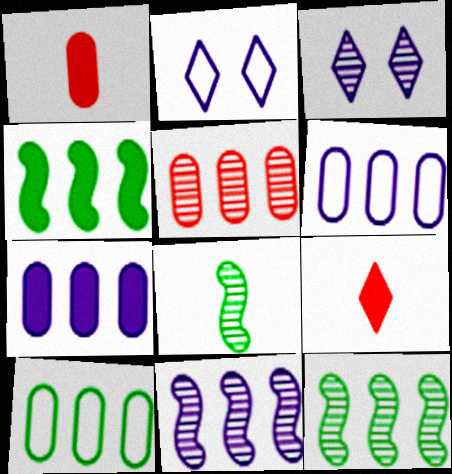[[1, 2, 12], 
[3, 5, 8], 
[5, 7, 10]]